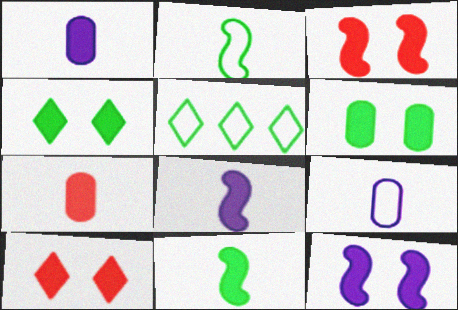[[6, 10, 12]]